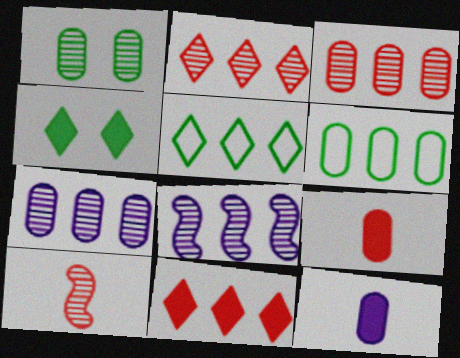[[6, 8, 11]]